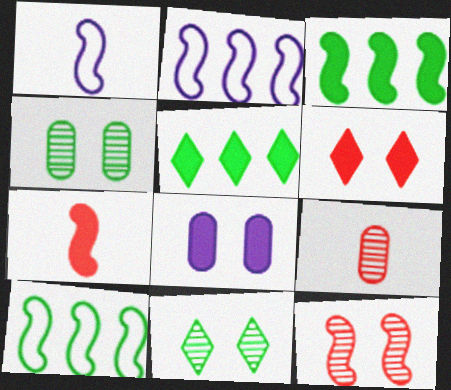[[1, 3, 12], 
[5, 7, 8]]